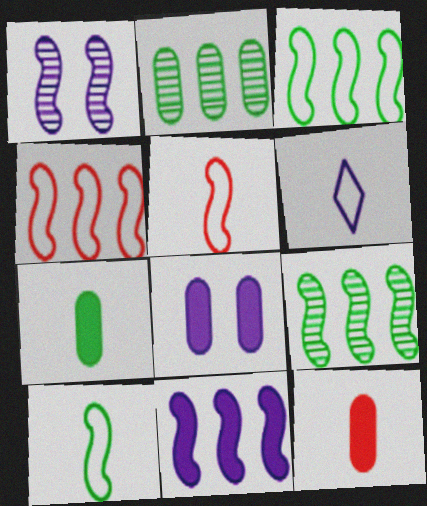[[4, 9, 11]]